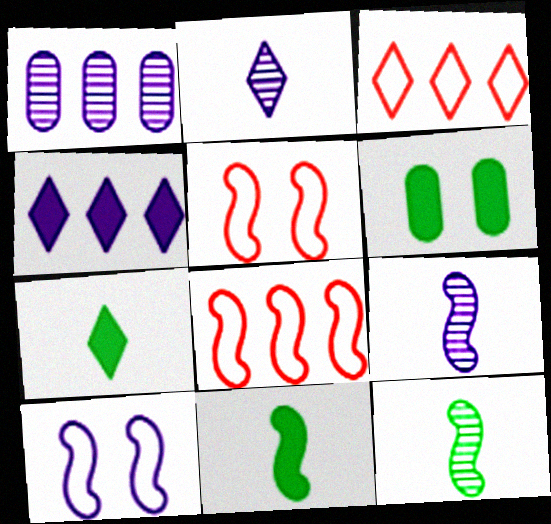[[1, 5, 7], 
[2, 6, 8], 
[3, 6, 9]]